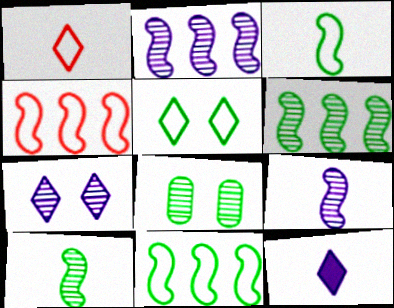[[4, 8, 12]]